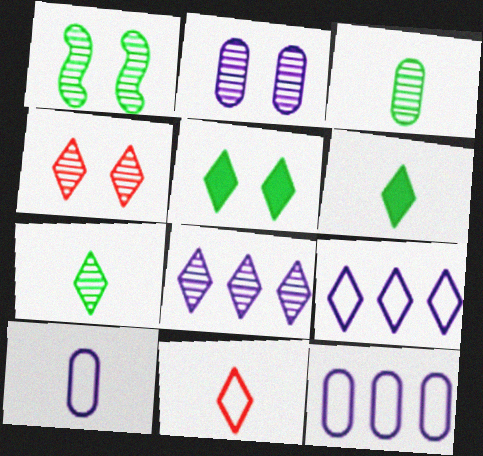[[1, 2, 4], 
[4, 6, 9], 
[4, 7, 8], 
[5, 8, 11]]